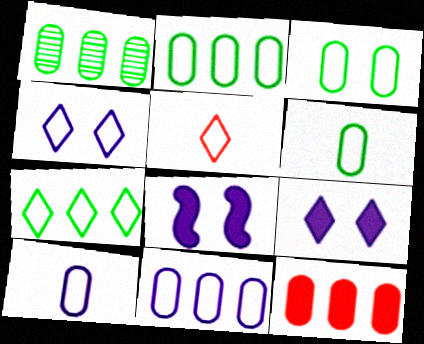[[1, 5, 8], 
[1, 11, 12], 
[2, 3, 6], 
[4, 5, 7]]